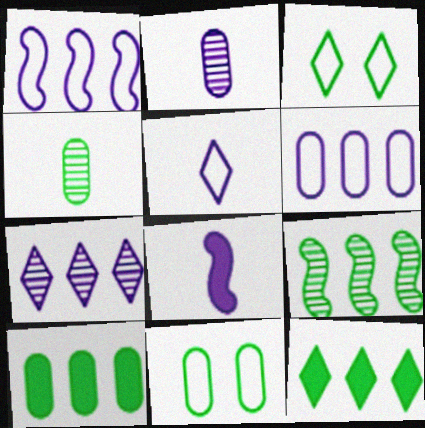[[2, 5, 8], 
[4, 10, 11]]